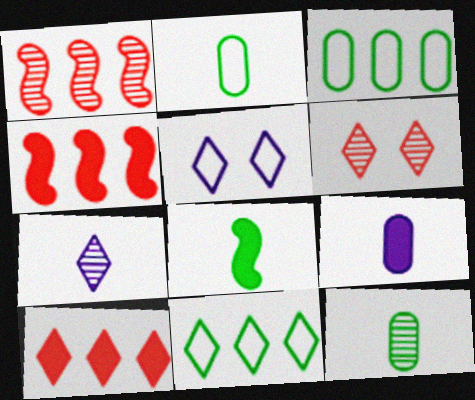[[4, 5, 12]]